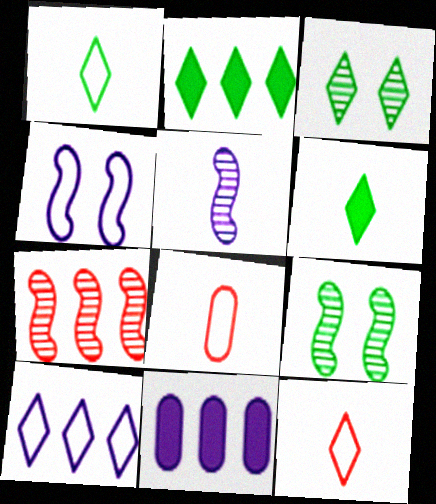[[1, 2, 3], 
[5, 6, 8], 
[5, 7, 9], 
[9, 11, 12]]